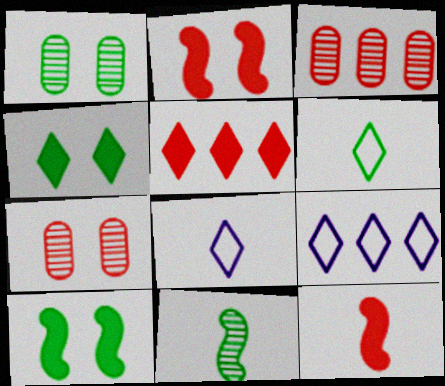[[1, 9, 12], 
[3, 8, 10]]